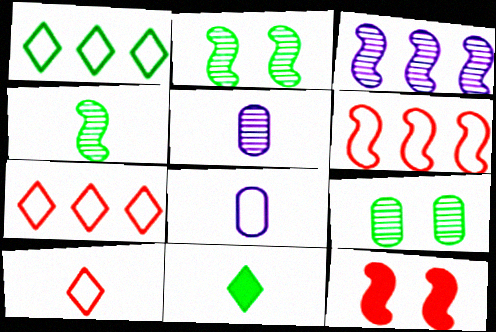[[1, 5, 12]]